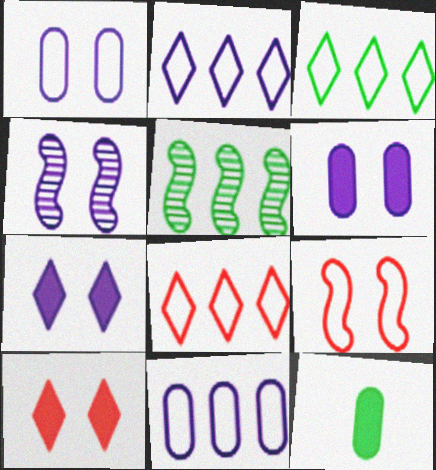[[1, 4, 7], 
[2, 3, 8], 
[4, 8, 12]]